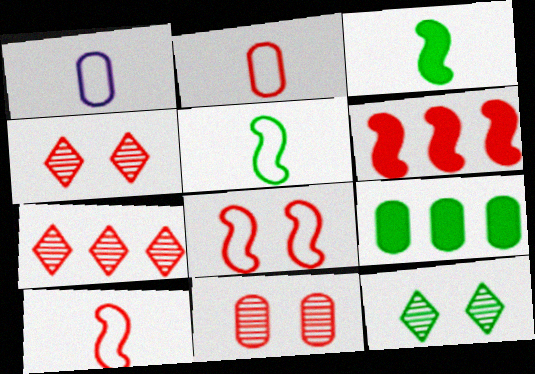[[1, 6, 12], 
[1, 9, 11], 
[2, 4, 6], 
[5, 9, 12]]